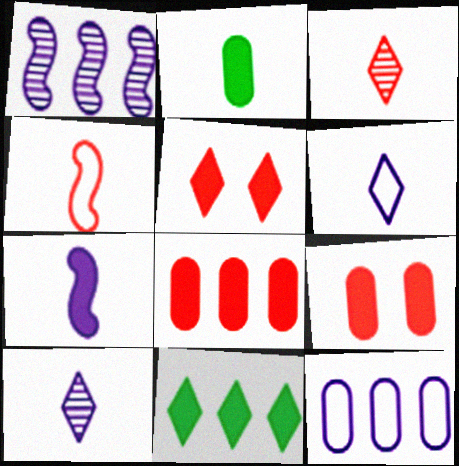[[2, 4, 10], 
[7, 9, 11]]